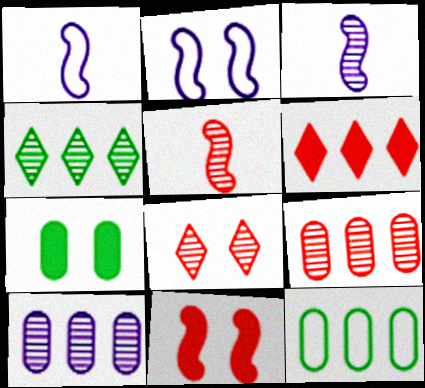[[2, 7, 8], 
[5, 8, 9]]